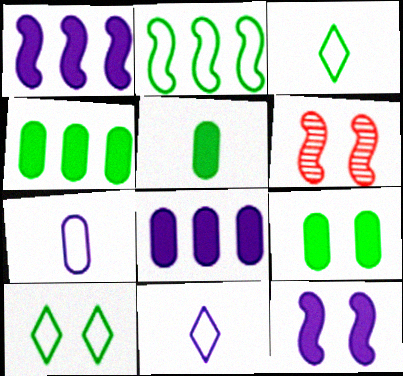[[3, 6, 8], 
[4, 5, 9], 
[4, 6, 11]]